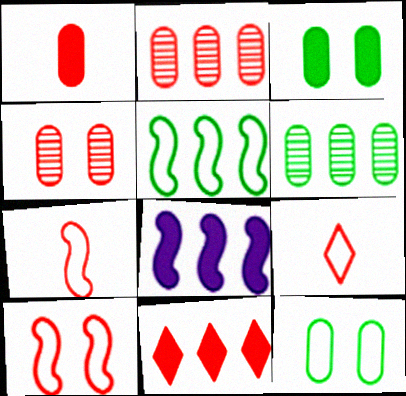[[4, 7, 11]]